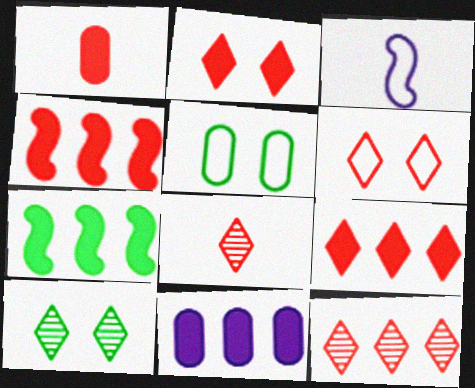[[1, 2, 4], 
[6, 8, 9], 
[7, 9, 11]]